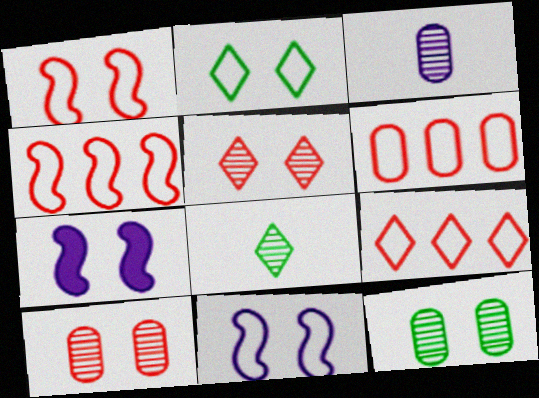[[2, 7, 10], 
[4, 6, 9], 
[6, 7, 8]]